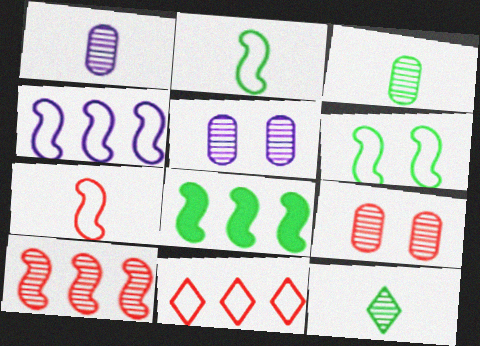[[4, 6, 7], 
[4, 8, 10], 
[5, 10, 12]]